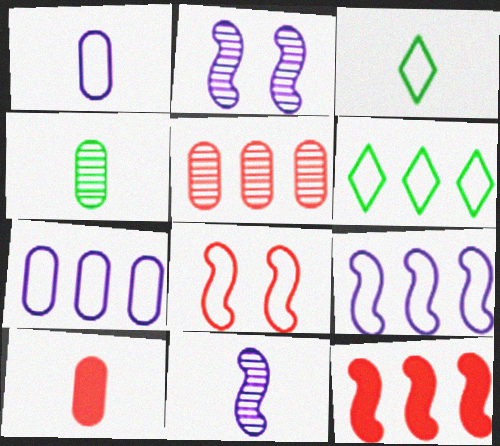[[1, 4, 10], 
[1, 6, 8], 
[2, 6, 10], 
[3, 7, 8], 
[3, 10, 11]]